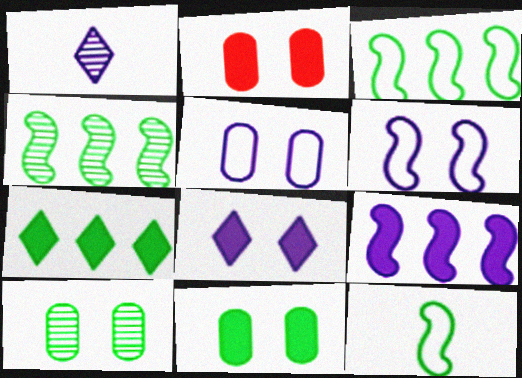[[1, 2, 3], 
[1, 5, 9], 
[2, 5, 10], 
[7, 10, 12]]